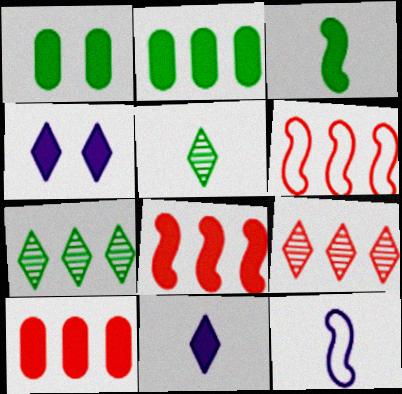[[1, 8, 11], 
[1, 9, 12], 
[3, 4, 10], 
[6, 9, 10]]